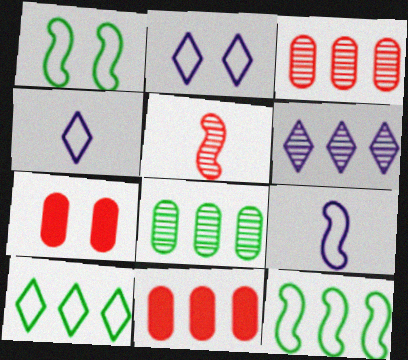[[6, 11, 12]]